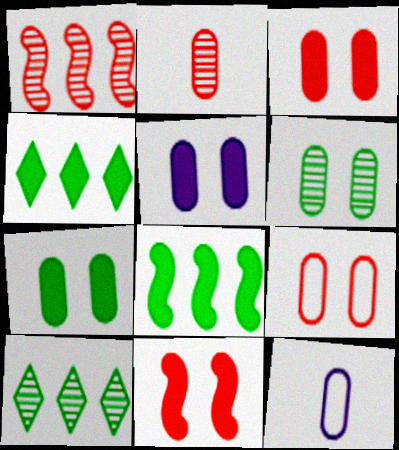[[3, 5, 7], 
[5, 6, 9], 
[10, 11, 12]]